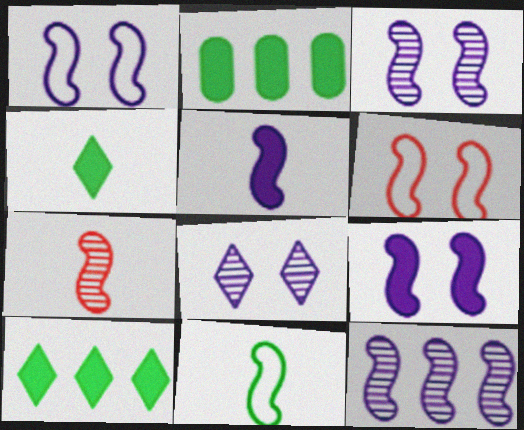[[1, 3, 9], 
[1, 5, 12], 
[5, 7, 11]]